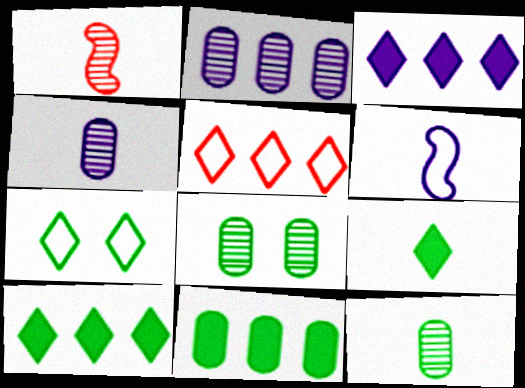[]